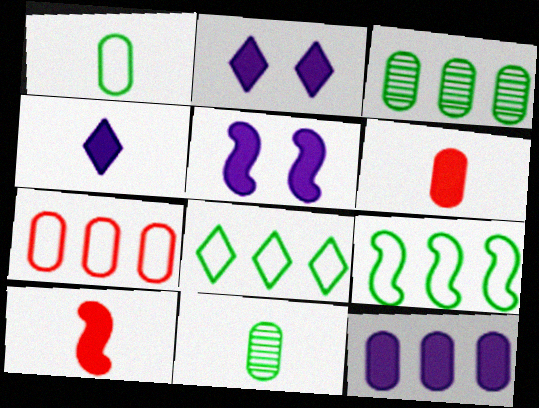[[3, 7, 12], 
[4, 5, 12]]